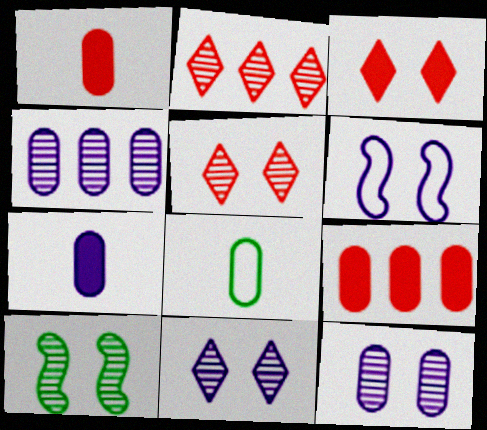[[5, 10, 12], 
[8, 9, 12]]